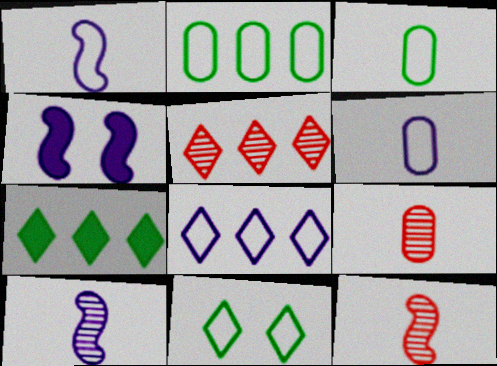[[3, 4, 5], 
[5, 7, 8]]